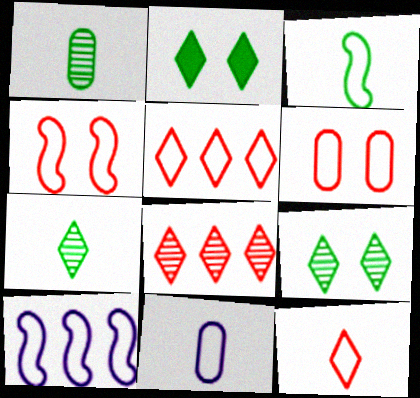[[3, 4, 10], 
[3, 11, 12]]